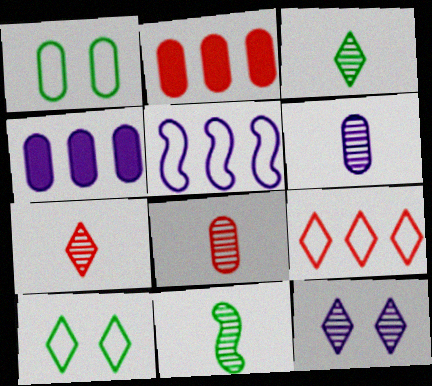[[1, 2, 6], 
[1, 4, 8], 
[6, 7, 11]]